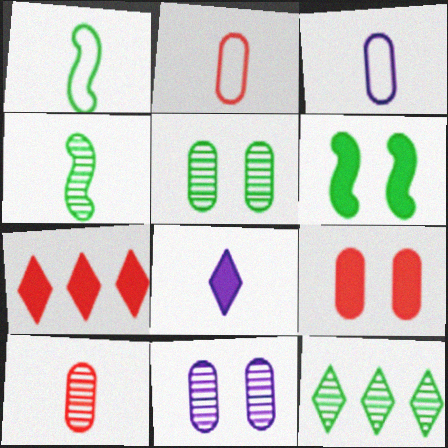[[1, 7, 11], 
[1, 8, 10], 
[2, 4, 8], 
[4, 5, 12]]